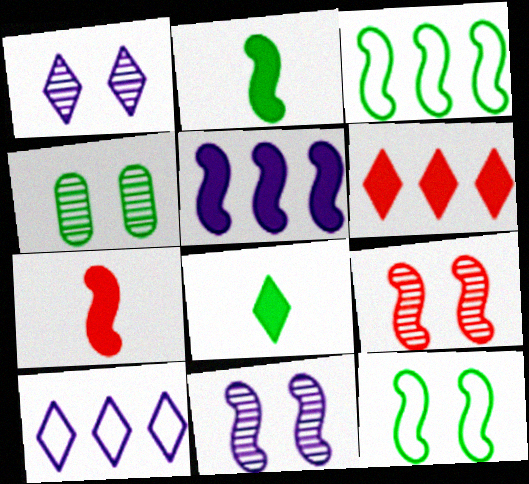[[1, 4, 9], 
[3, 4, 8], 
[3, 7, 11], 
[4, 7, 10]]